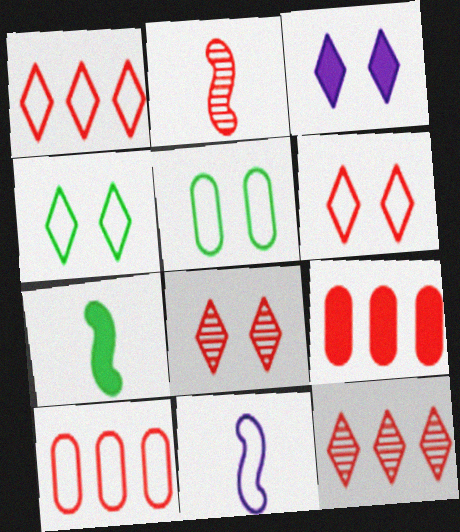[[1, 5, 11], 
[2, 6, 9], 
[2, 7, 11], 
[3, 4, 8], 
[3, 7, 9], 
[4, 10, 11]]